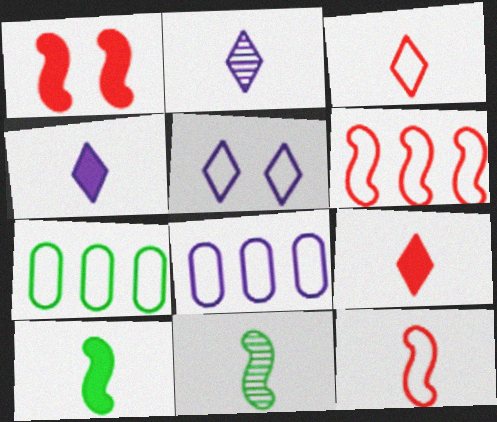[[1, 2, 7], 
[5, 7, 12]]